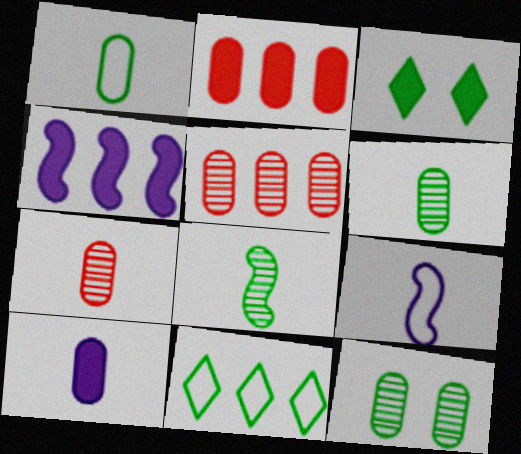[[1, 7, 10], 
[3, 5, 9], 
[4, 5, 11]]